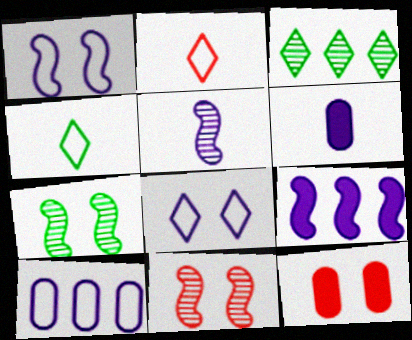[[1, 5, 9], 
[7, 8, 12]]